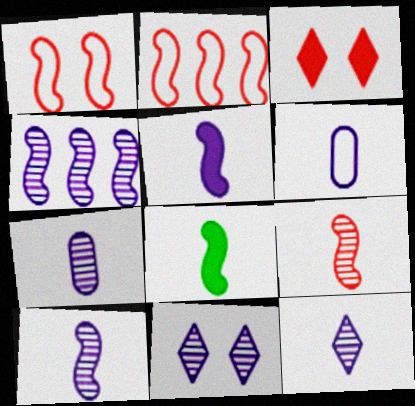[[1, 4, 8], 
[4, 7, 11], 
[5, 6, 12], 
[7, 10, 12]]